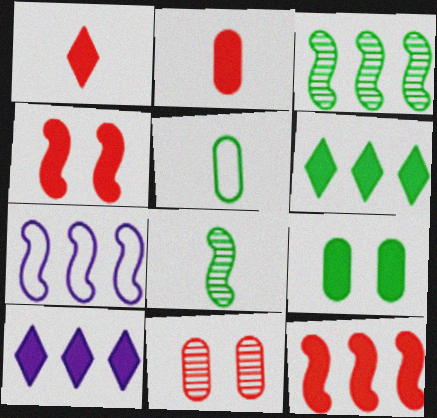[[3, 7, 12], 
[4, 7, 8]]